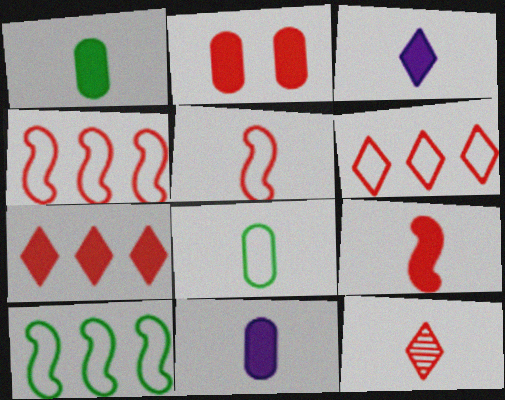[[1, 3, 9], 
[2, 4, 12], 
[2, 7, 9]]